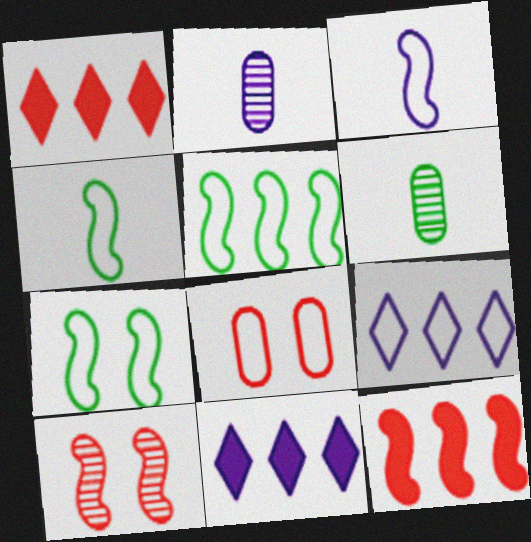[[1, 2, 7], 
[4, 5, 7], 
[4, 8, 9]]